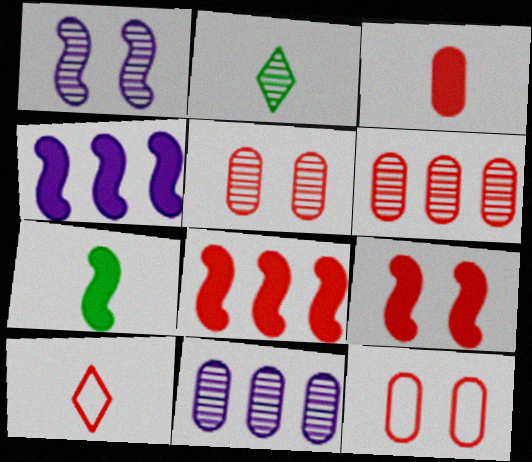[[1, 2, 6], 
[2, 4, 12], 
[3, 6, 12], 
[4, 7, 9], 
[5, 8, 10], 
[6, 9, 10]]